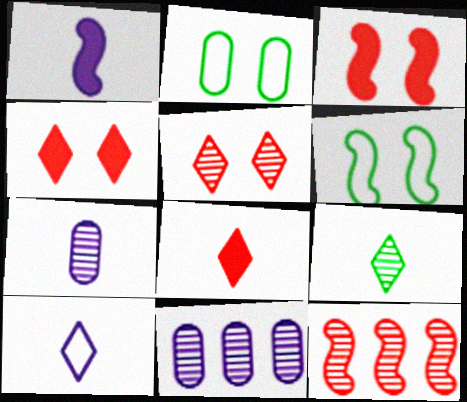[[1, 6, 12], 
[1, 7, 10], 
[6, 8, 11], 
[8, 9, 10]]